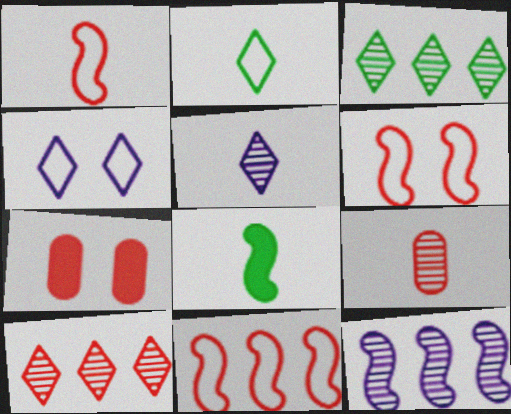[[1, 6, 11], 
[1, 7, 10], 
[2, 7, 12], 
[6, 8, 12]]